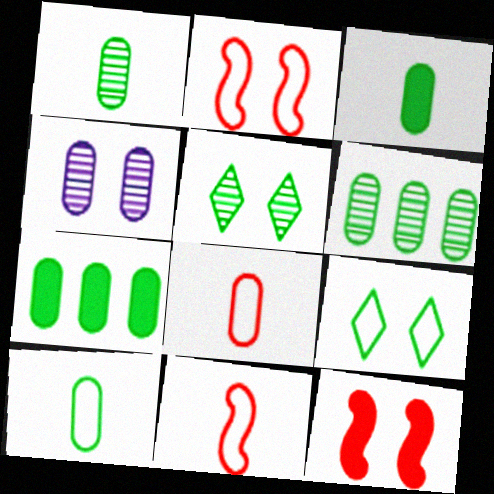[[1, 3, 10], 
[4, 7, 8], 
[4, 9, 12]]